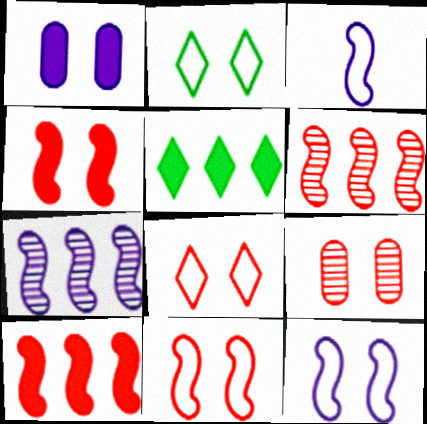[[3, 5, 9], 
[4, 8, 9]]